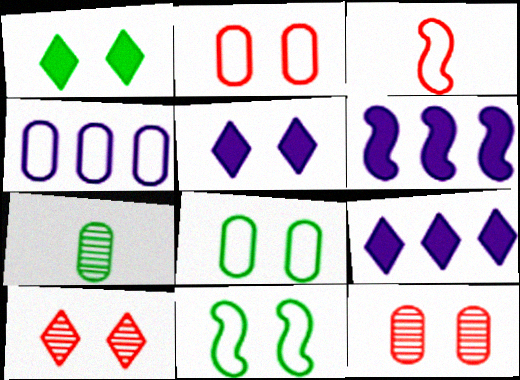[[5, 11, 12]]